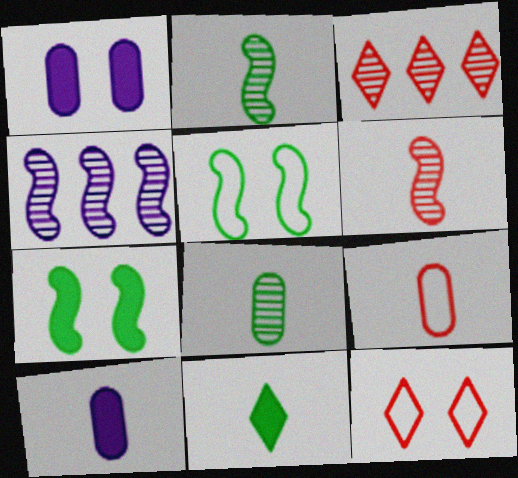[[3, 5, 10], 
[8, 9, 10]]